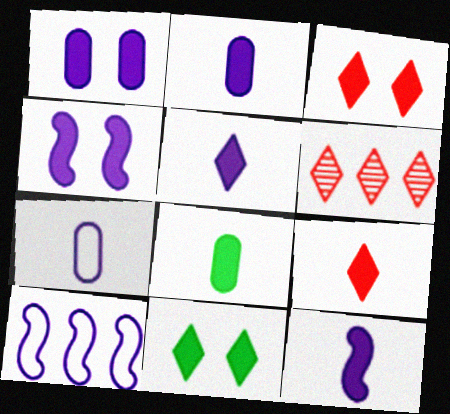[[2, 5, 12], 
[8, 9, 12]]